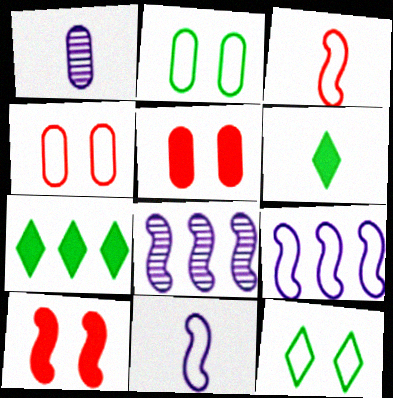[[1, 3, 6], 
[4, 6, 8]]